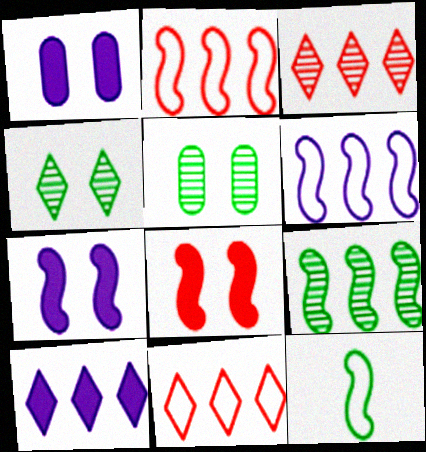[[1, 3, 12]]